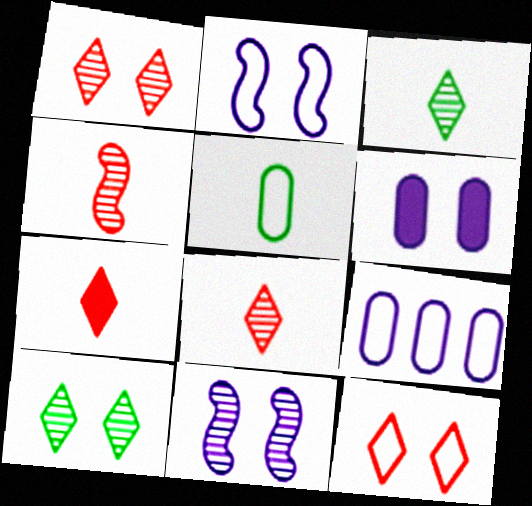[]